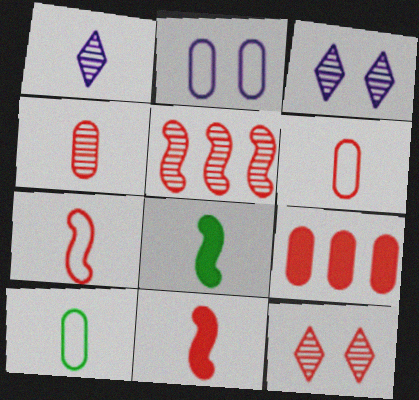[[1, 6, 8], 
[1, 10, 11], 
[4, 5, 12], 
[7, 9, 12]]